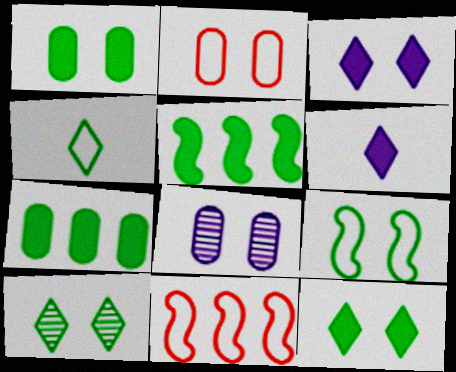[[1, 2, 8], 
[1, 9, 10]]